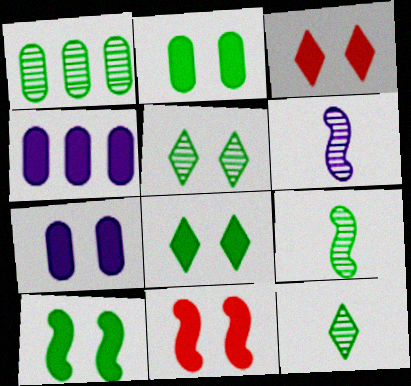[[1, 5, 9], 
[2, 8, 10], 
[3, 7, 10], 
[7, 8, 11]]